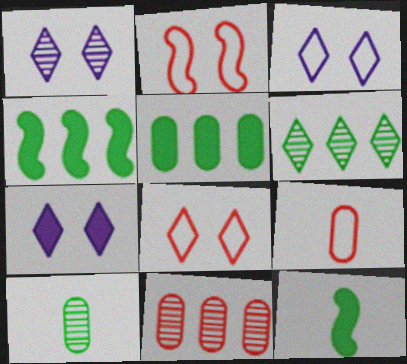[[1, 3, 7], 
[1, 4, 9], 
[3, 11, 12]]